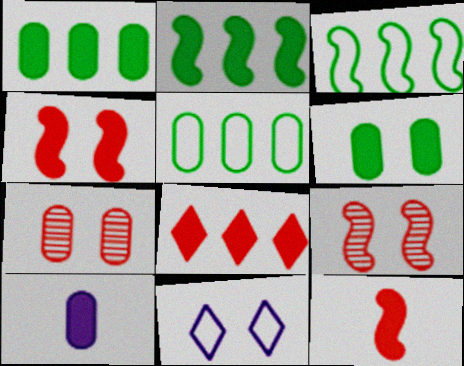[[5, 7, 10], 
[6, 9, 11]]